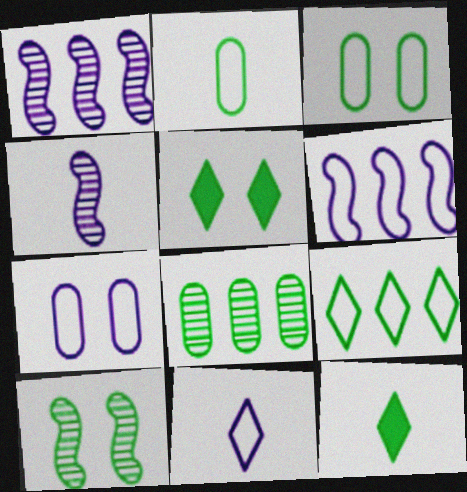[[3, 5, 10], 
[6, 7, 11]]